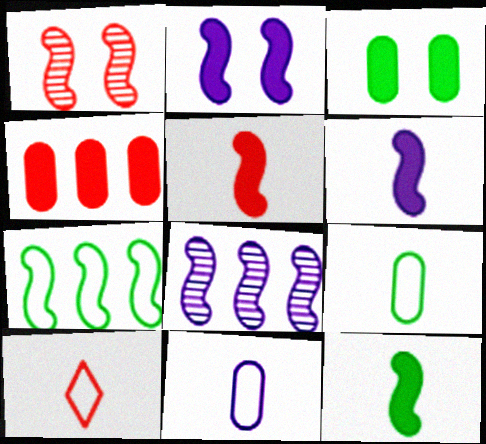[[1, 4, 10], 
[1, 6, 7], 
[3, 8, 10], 
[5, 6, 12]]